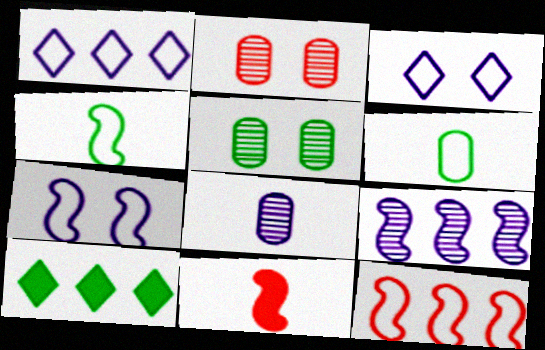[[1, 5, 11], 
[3, 6, 12], 
[4, 5, 10], 
[4, 7, 12]]